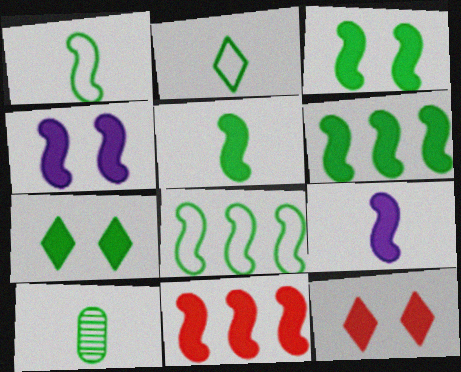[[2, 5, 10], 
[3, 5, 6], 
[3, 9, 11], 
[4, 5, 11], 
[7, 8, 10]]